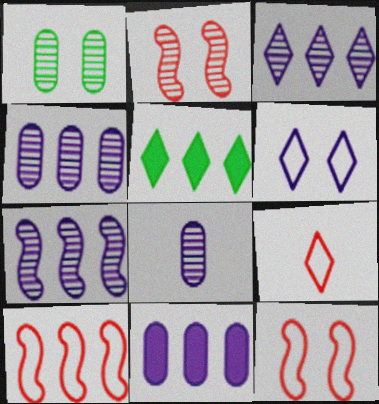[[3, 4, 7], 
[4, 5, 10], 
[5, 8, 12]]